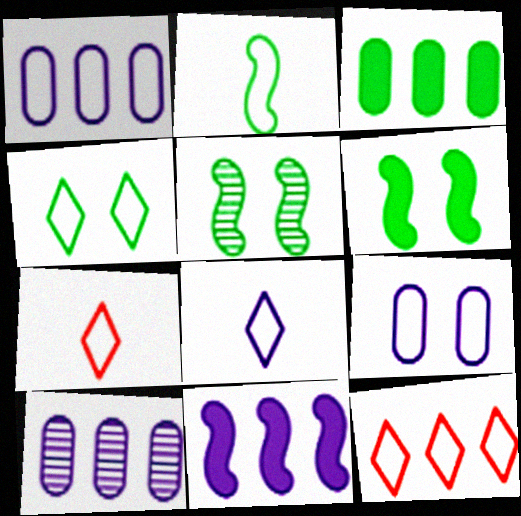[[2, 9, 12], 
[4, 8, 12], 
[6, 7, 10]]